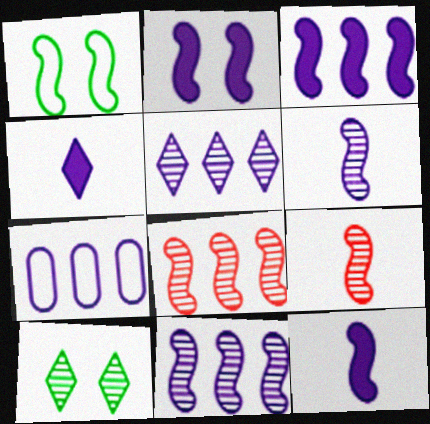[[1, 3, 9], 
[1, 8, 12], 
[2, 3, 12], 
[3, 5, 7]]